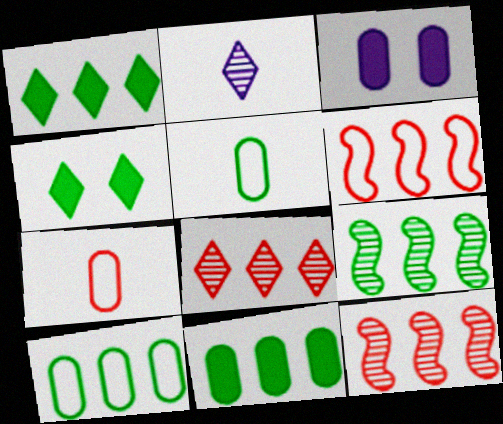[[1, 9, 10], 
[4, 5, 9]]